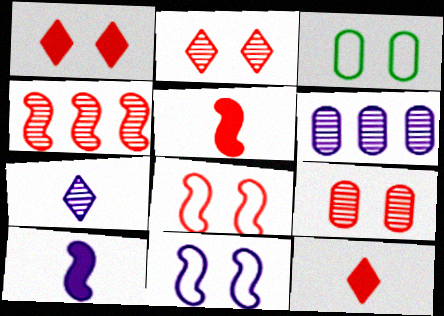[[1, 8, 9], 
[4, 5, 8]]